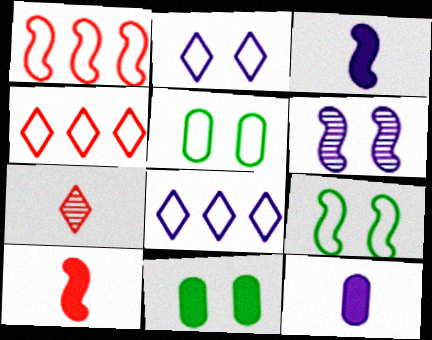[[6, 8, 12]]